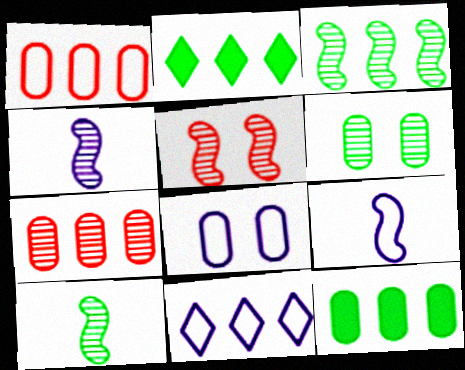[[3, 4, 5], 
[8, 9, 11]]